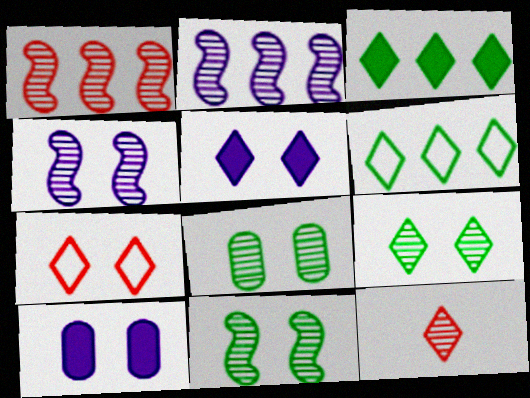[[2, 8, 12], 
[5, 6, 12], 
[5, 7, 9], 
[7, 10, 11], 
[8, 9, 11]]